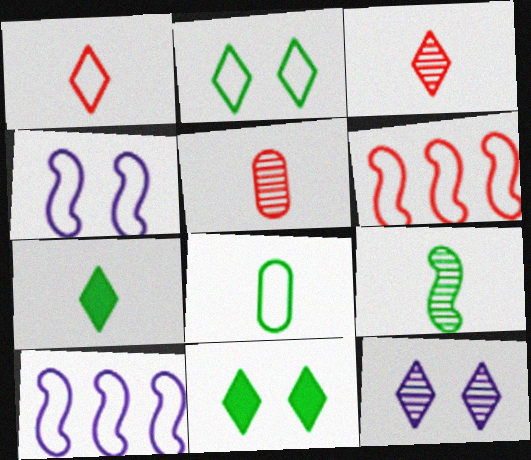[[5, 10, 11], 
[7, 8, 9]]